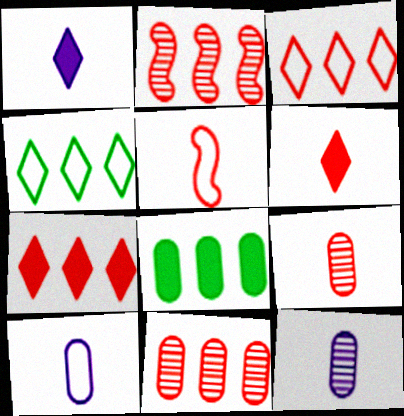[[5, 6, 9]]